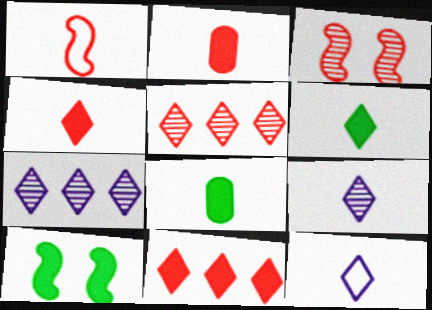[[1, 8, 9]]